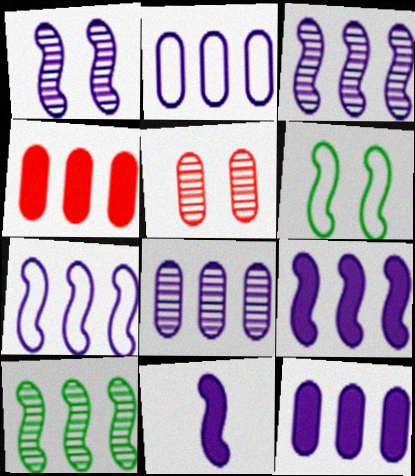[[1, 7, 11], 
[2, 8, 12], 
[3, 7, 9]]